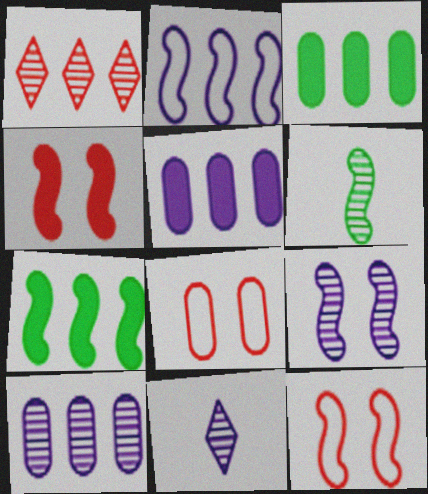[[1, 2, 3], 
[2, 4, 6], 
[3, 11, 12], 
[7, 8, 11], 
[9, 10, 11]]